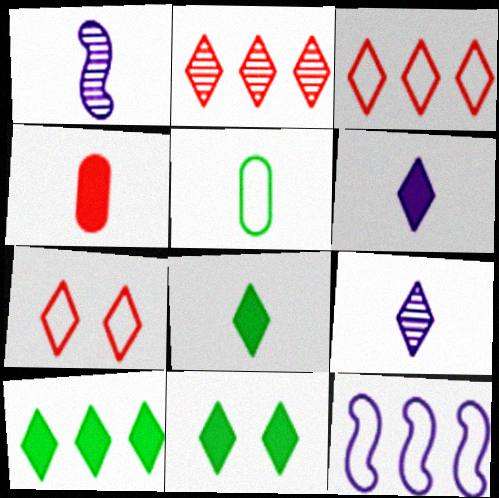[[3, 9, 11], 
[5, 7, 12], 
[7, 9, 10], 
[8, 10, 11]]